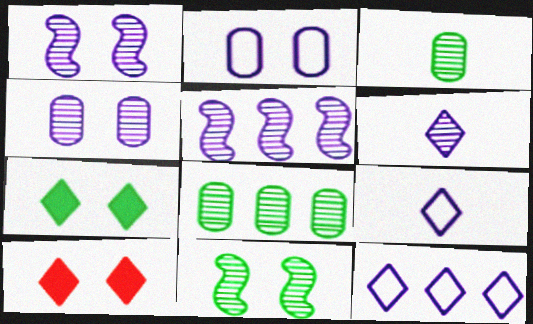[[2, 10, 11], 
[4, 5, 6]]